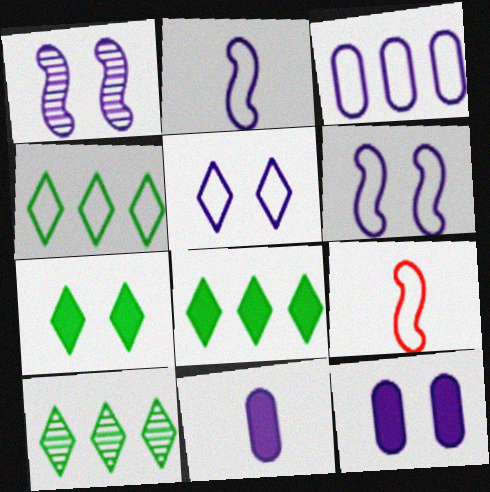[[1, 5, 12], 
[2, 3, 5], 
[4, 8, 10], 
[9, 10, 12]]